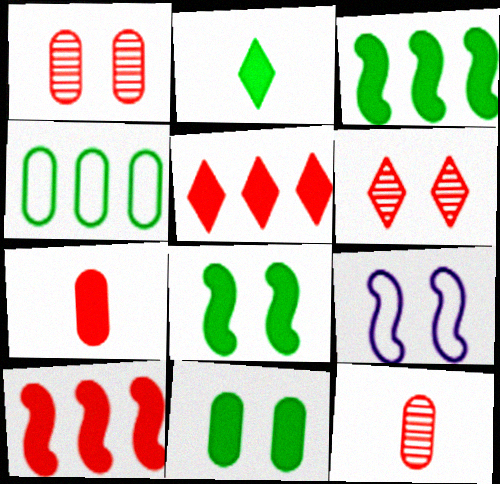[[2, 3, 11], 
[6, 9, 11]]